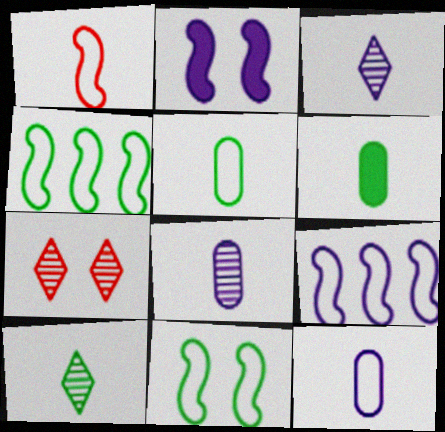[[1, 3, 6], 
[1, 9, 11], 
[6, 7, 9]]